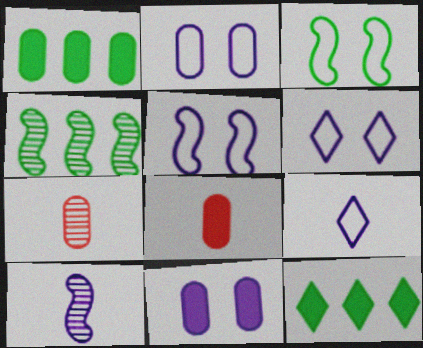[[1, 2, 7], 
[1, 8, 11], 
[2, 5, 6], 
[4, 6, 8], 
[5, 7, 12]]